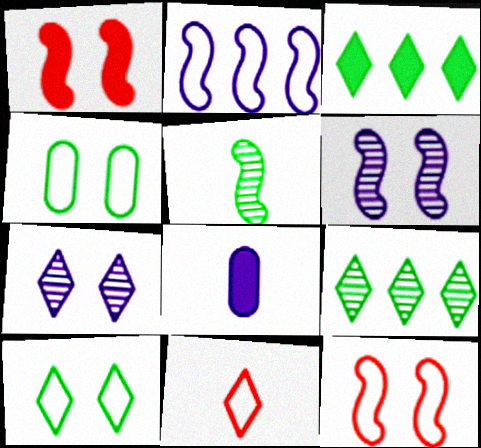[[1, 2, 5], 
[1, 3, 8], 
[1, 4, 7], 
[2, 4, 11], 
[2, 7, 8], 
[3, 4, 5], 
[3, 7, 11], 
[5, 8, 11], 
[8, 9, 12]]